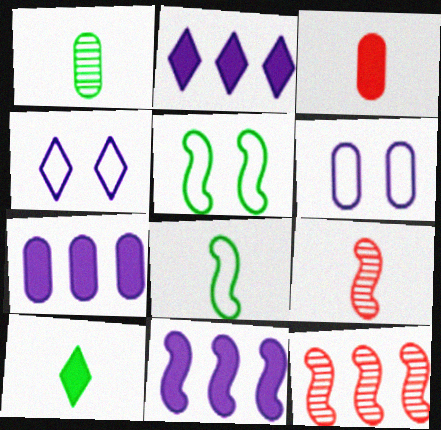[[1, 8, 10], 
[2, 7, 11], 
[5, 9, 11], 
[6, 10, 12]]